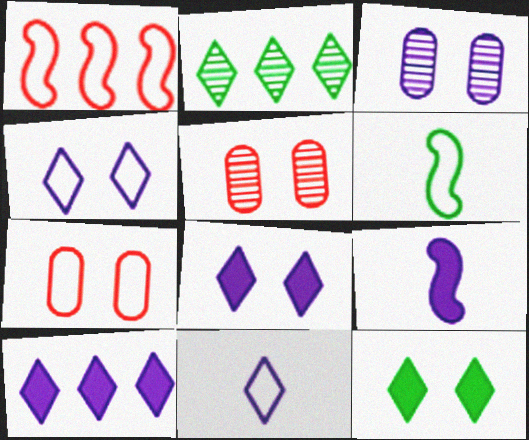[[2, 7, 9], 
[5, 6, 10]]